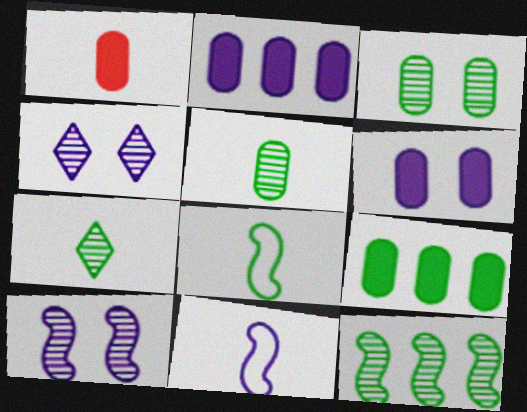[[1, 6, 9], 
[1, 7, 11], 
[2, 4, 11], 
[3, 7, 12]]